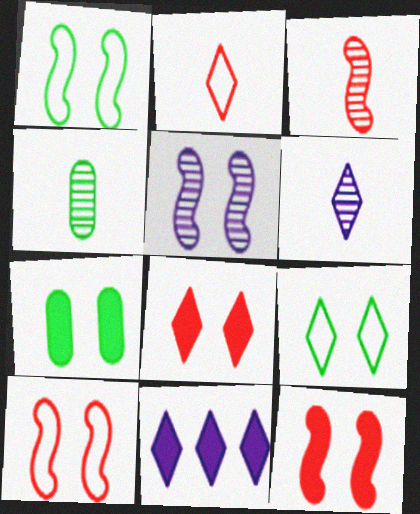[[1, 5, 12], 
[3, 4, 6], 
[4, 10, 11]]